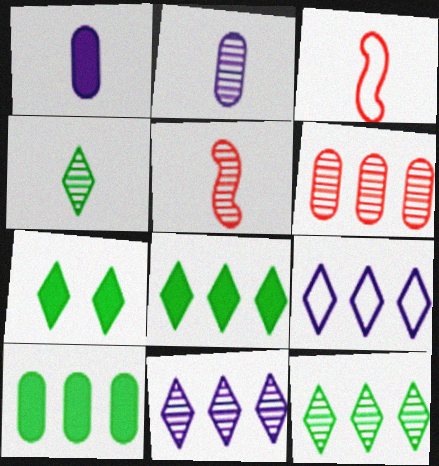[[1, 3, 4], 
[2, 4, 5]]